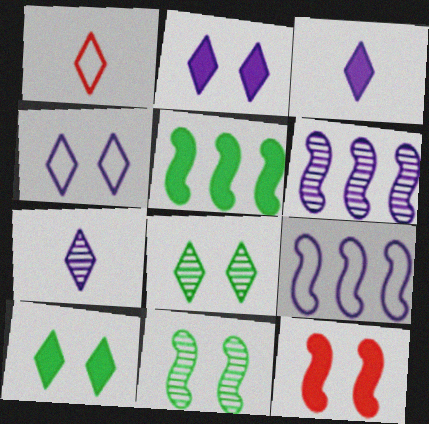[]